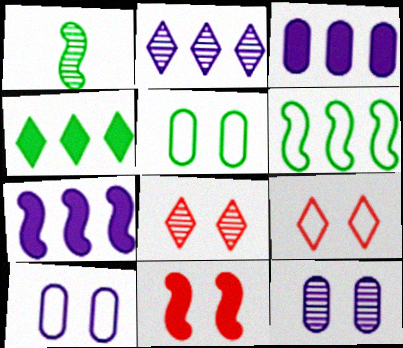[[1, 3, 9], 
[1, 4, 5]]